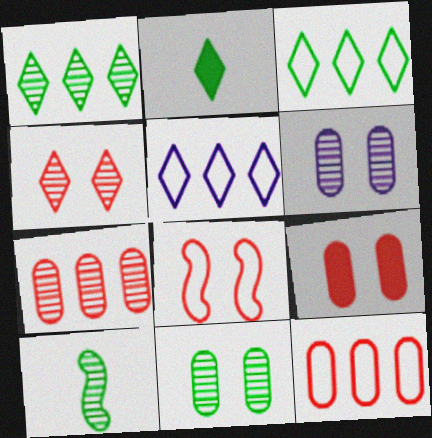[[1, 10, 11], 
[2, 4, 5], 
[4, 8, 9], 
[5, 9, 10]]